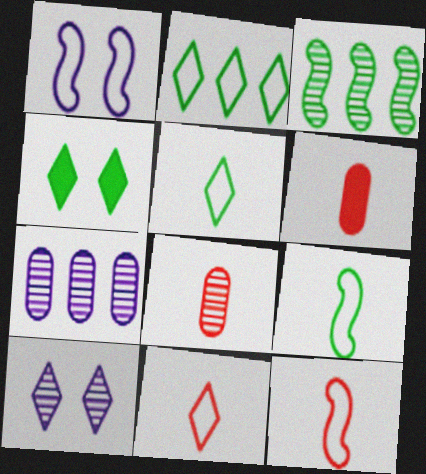[[3, 8, 10], 
[4, 7, 12]]